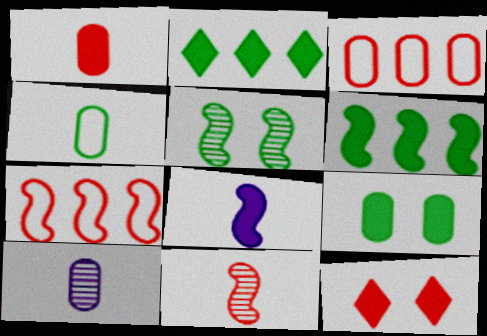[[1, 4, 10], 
[2, 4, 5], 
[3, 9, 10], 
[3, 11, 12], 
[5, 7, 8]]